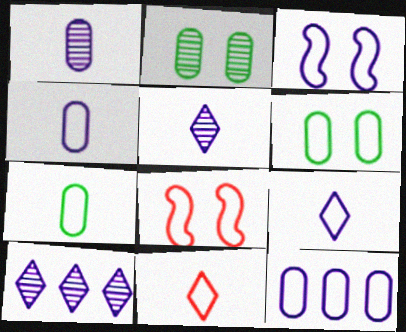[[3, 9, 12]]